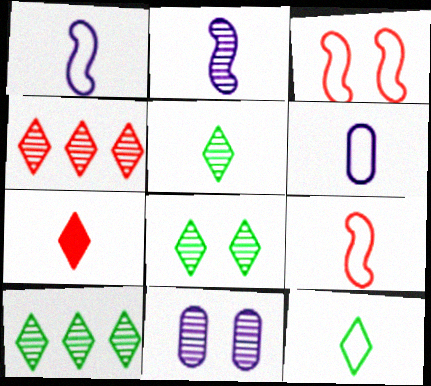[[5, 8, 10], 
[6, 9, 12]]